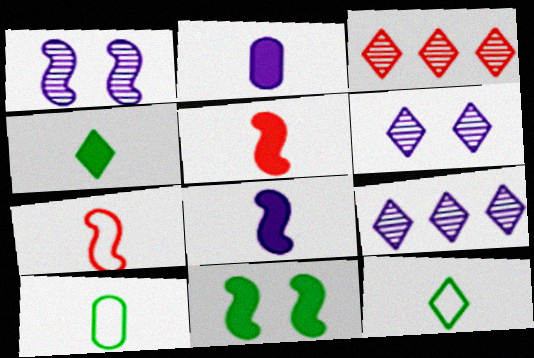[[2, 4, 5]]